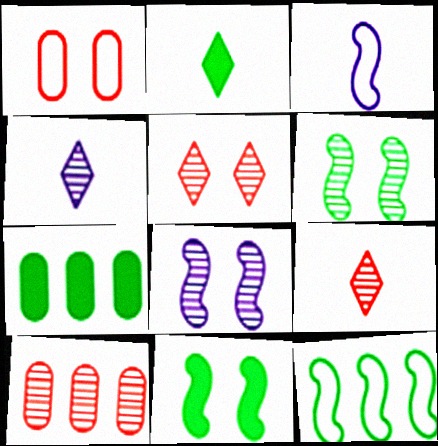[[2, 7, 11], 
[3, 5, 7], 
[4, 6, 10]]